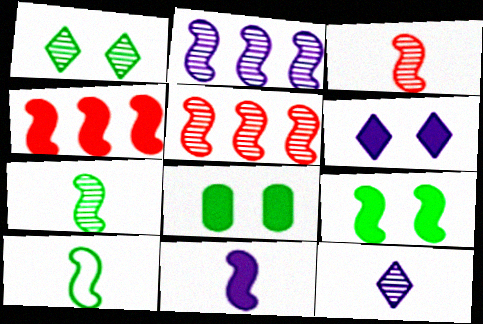[[3, 10, 11], 
[4, 9, 11]]